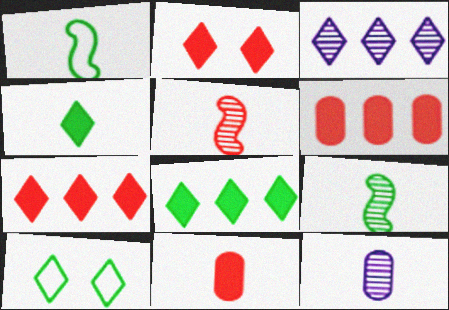[]